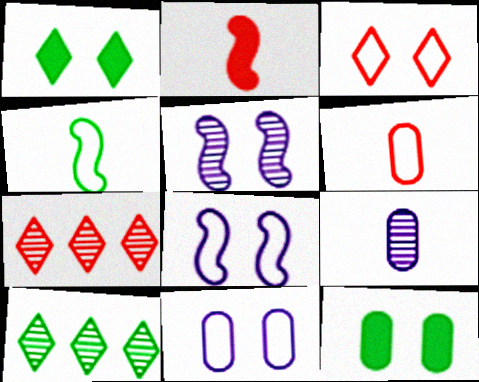[[2, 10, 11], 
[3, 5, 12], 
[4, 10, 12]]